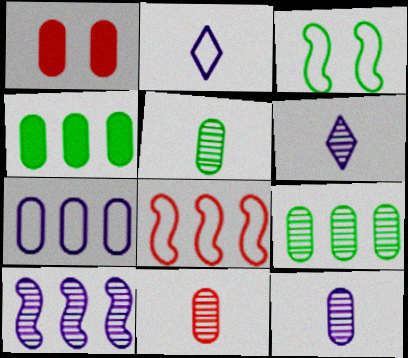[[1, 5, 7], 
[5, 11, 12]]